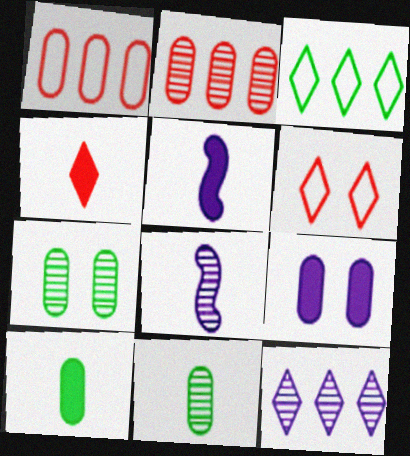[[1, 9, 11], 
[4, 5, 10]]